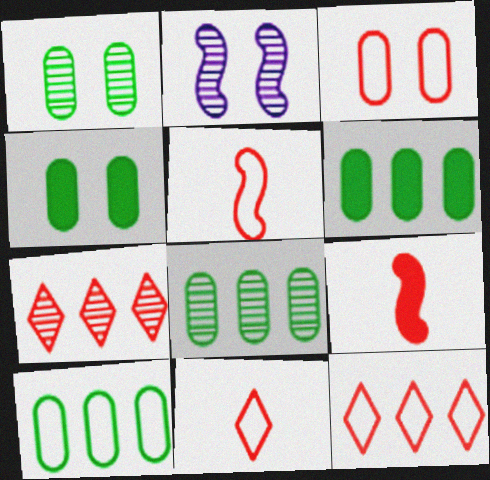[[2, 6, 11], 
[3, 5, 12], 
[3, 7, 9], 
[6, 8, 10]]